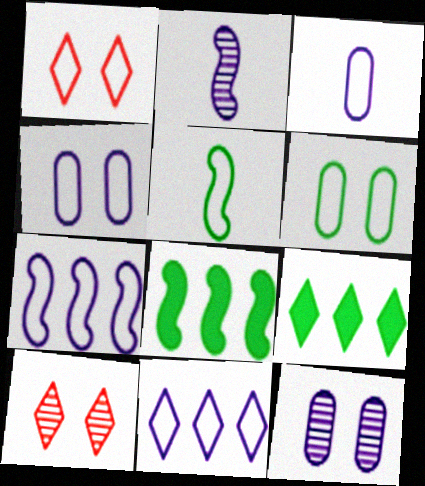[[3, 8, 10]]